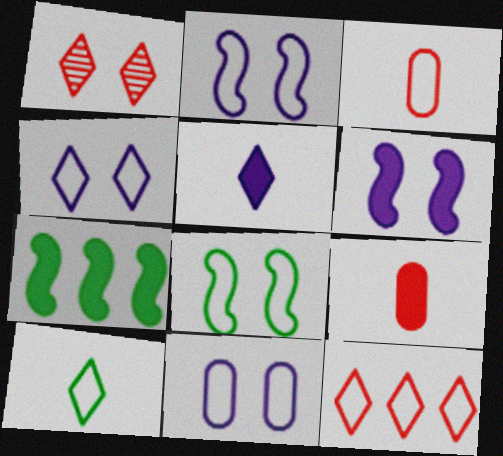[[2, 4, 11], 
[4, 10, 12]]